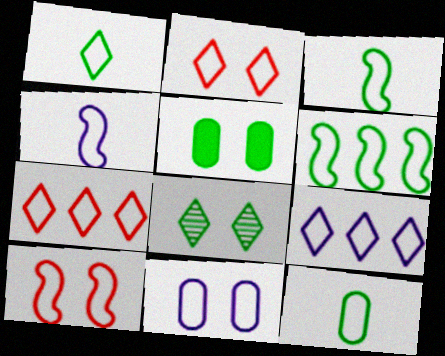[[1, 2, 9], 
[1, 3, 12], 
[3, 7, 11], 
[4, 6, 10], 
[4, 9, 11], 
[9, 10, 12]]